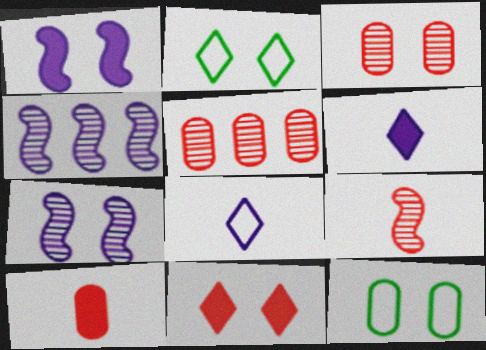[[1, 2, 3], 
[2, 4, 10], 
[7, 11, 12]]